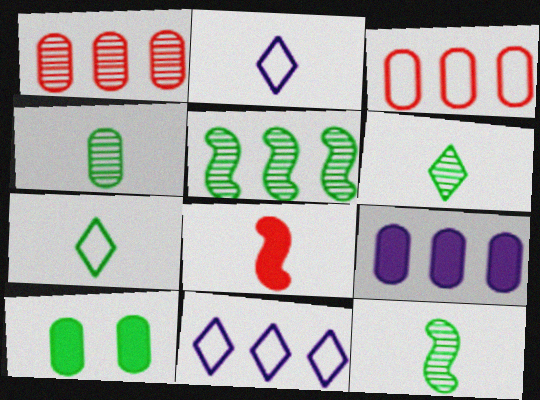[[2, 4, 8], 
[4, 6, 12], 
[5, 7, 10]]